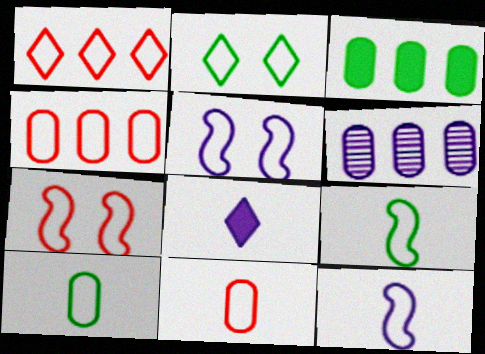[[1, 5, 10], 
[1, 7, 11], 
[2, 4, 12], 
[3, 4, 6], 
[5, 6, 8]]